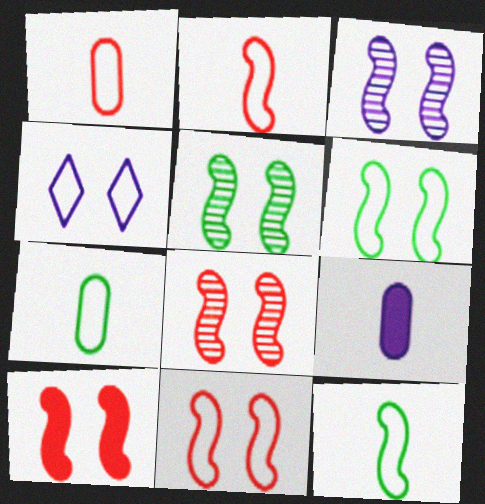[[3, 5, 8], 
[3, 6, 10], 
[8, 10, 11]]